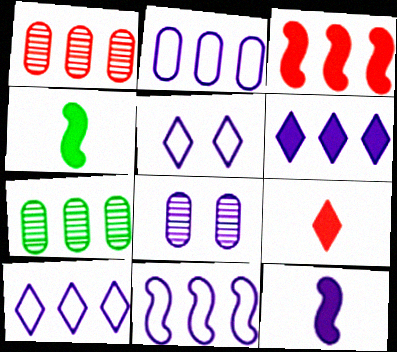[[1, 4, 5], 
[2, 10, 11], 
[3, 7, 10], 
[8, 10, 12]]